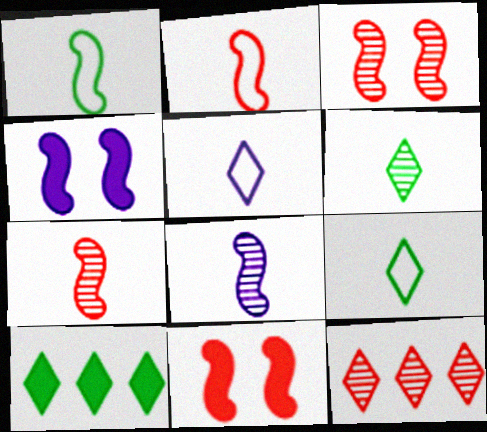[]